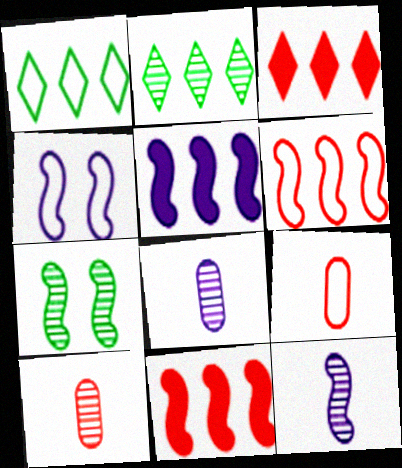[[1, 4, 9], 
[4, 5, 12]]